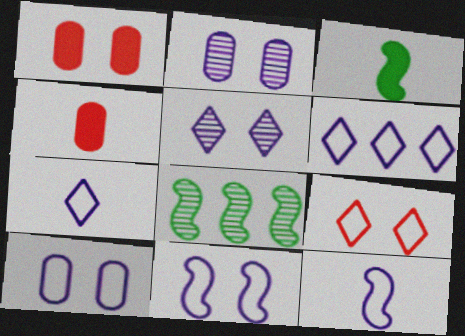[[1, 7, 8], 
[6, 10, 12]]